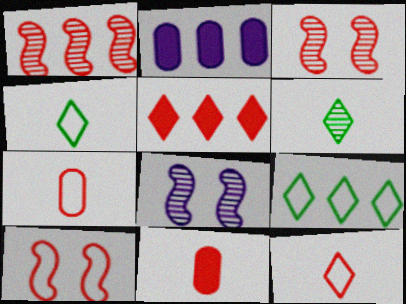[[1, 2, 9], 
[2, 3, 4], 
[2, 6, 10], 
[3, 5, 7], 
[8, 9, 11]]